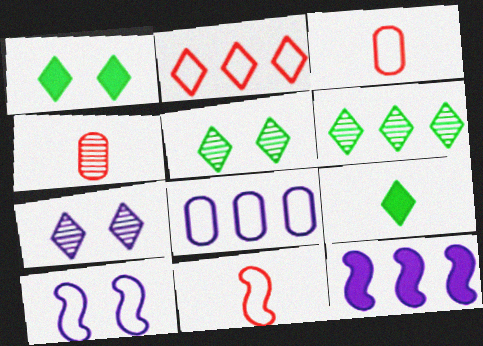[[2, 7, 9], 
[3, 5, 12]]